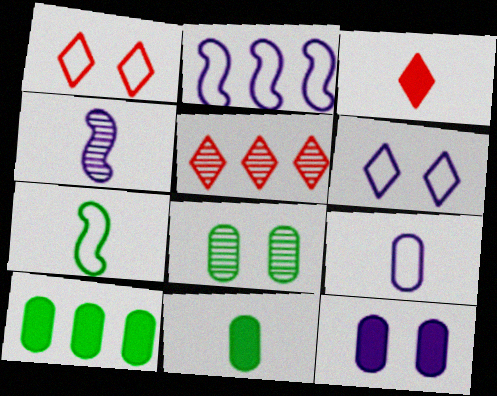[[1, 3, 5], 
[1, 4, 10], 
[2, 3, 8], 
[2, 5, 10], 
[2, 6, 9], 
[4, 5, 8], 
[5, 7, 12]]